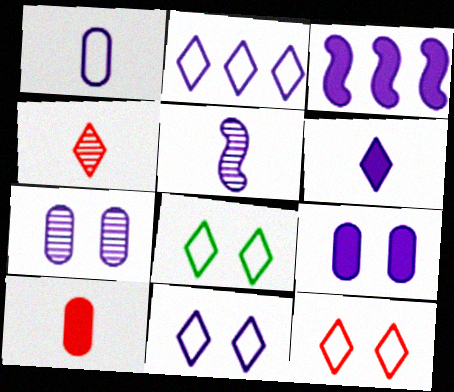[[1, 5, 6], 
[2, 5, 9], 
[3, 6, 9], 
[8, 11, 12]]